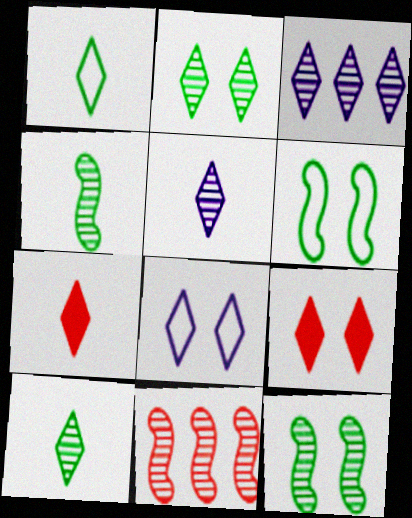[[1, 3, 9], 
[1, 5, 7], 
[2, 8, 9]]